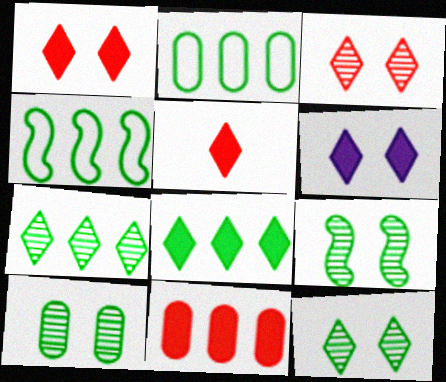[[5, 6, 8], 
[9, 10, 12]]